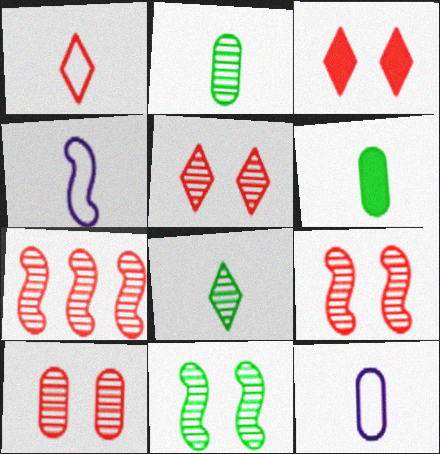[[5, 9, 10]]